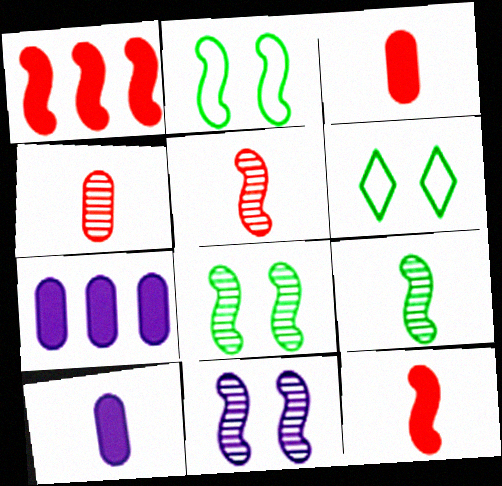[[5, 6, 7]]